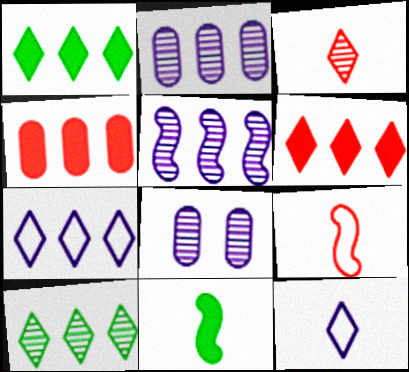[[1, 8, 9], 
[6, 7, 10]]